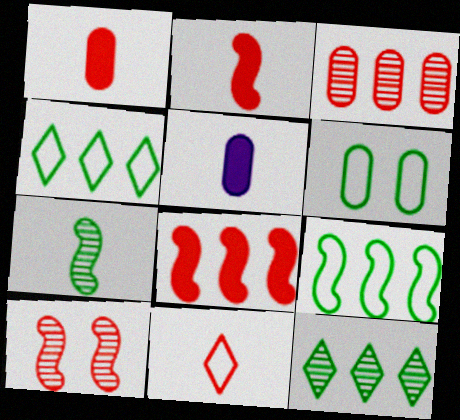[[3, 5, 6], 
[4, 5, 10], 
[5, 7, 11]]